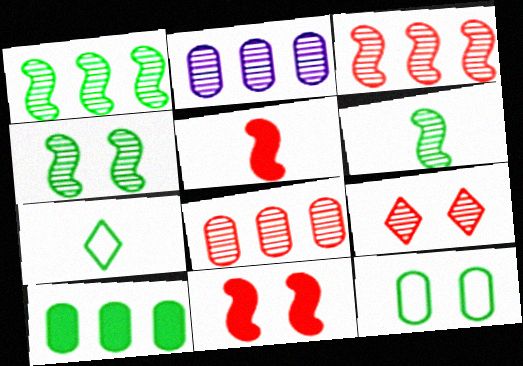[[1, 4, 6], 
[2, 6, 9], 
[2, 7, 11], 
[4, 7, 10]]